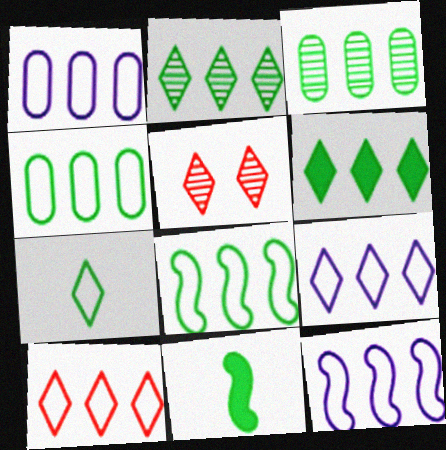[[1, 5, 11], 
[1, 8, 10], 
[1, 9, 12], 
[3, 6, 8], 
[4, 10, 12]]